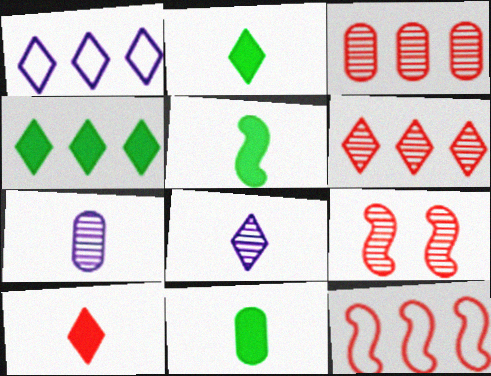[[1, 4, 6], 
[1, 9, 11], 
[2, 5, 11]]